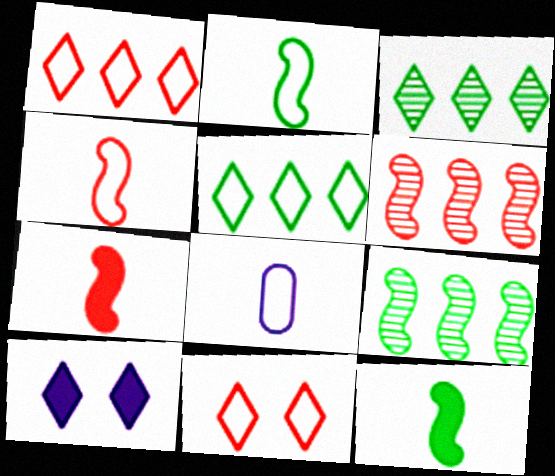[]